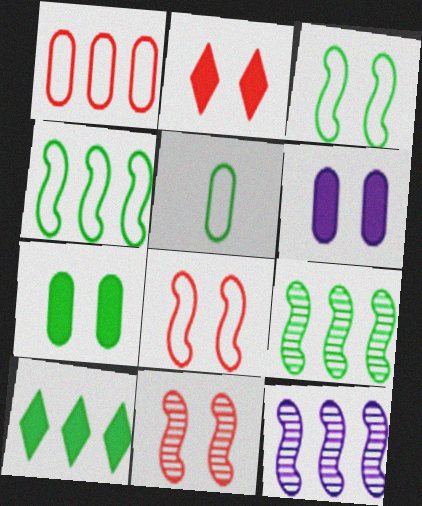[[1, 10, 12], 
[2, 5, 12]]